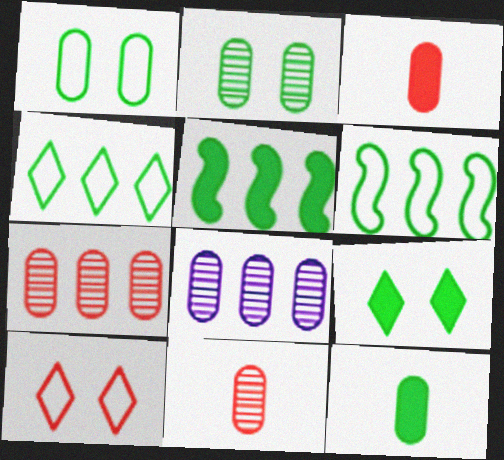[[1, 3, 8], 
[2, 8, 11], 
[5, 9, 12]]